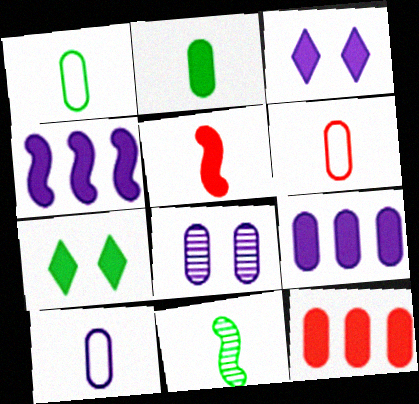[[1, 6, 10], 
[1, 8, 12], 
[5, 7, 9], 
[8, 9, 10]]